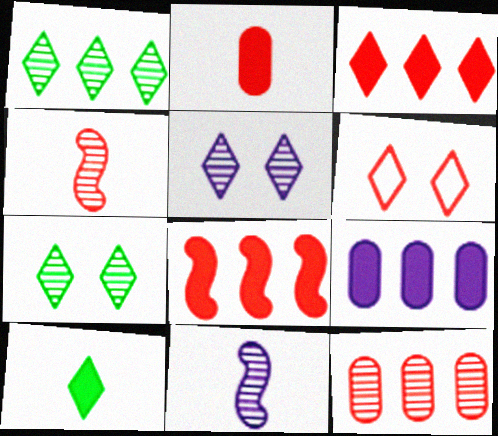[[7, 11, 12]]